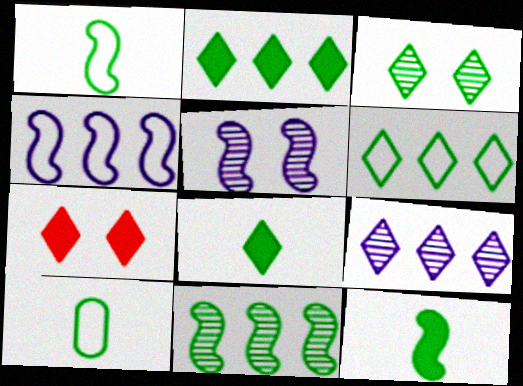[[3, 6, 8]]